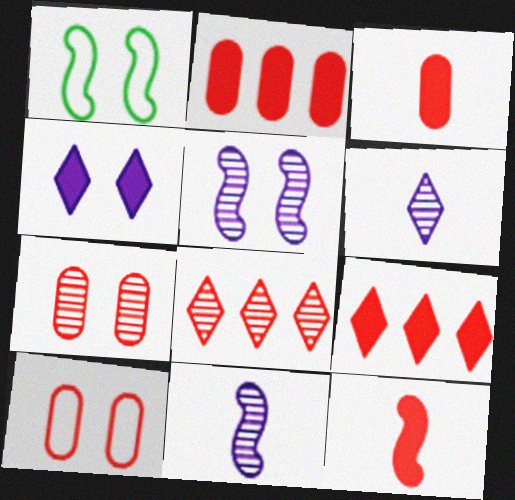[[1, 2, 6], 
[1, 4, 7], 
[8, 10, 12]]